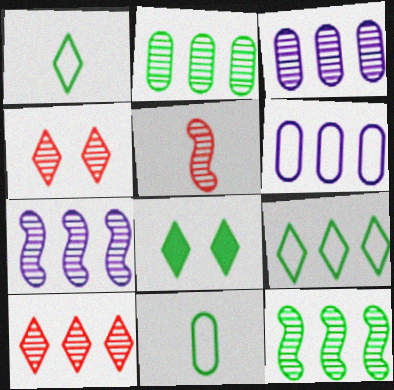[[2, 7, 10], 
[3, 10, 12], 
[5, 6, 8], 
[8, 11, 12]]